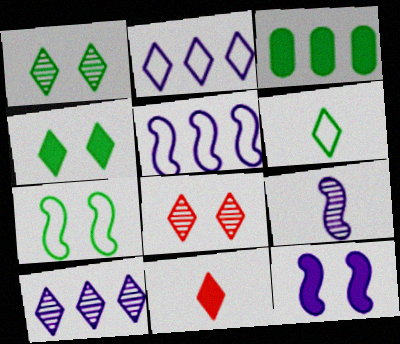[[1, 2, 11], 
[3, 11, 12], 
[5, 9, 12]]